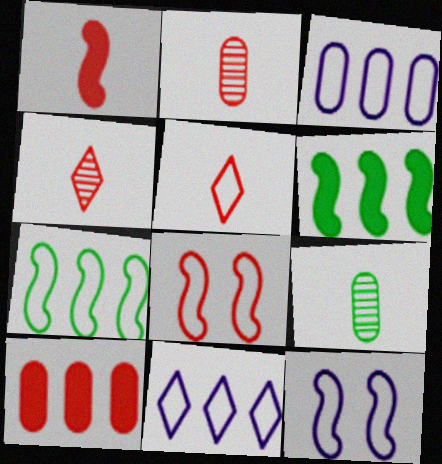[[1, 2, 5], 
[4, 8, 10]]